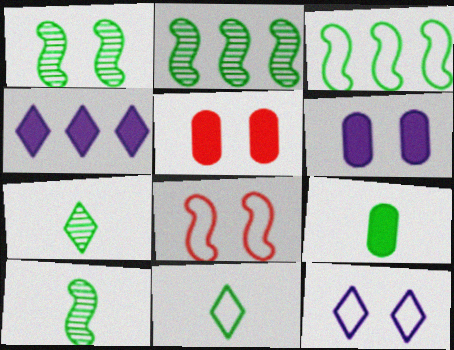[[1, 2, 10], 
[1, 5, 12], 
[9, 10, 11]]